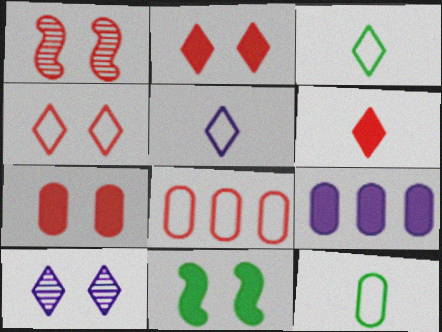[[1, 3, 9], 
[1, 4, 7], 
[1, 6, 8], 
[6, 9, 11]]